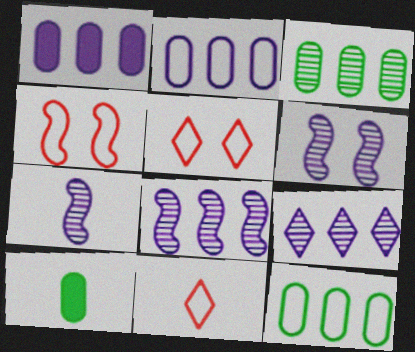[[4, 9, 10], 
[5, 8, 10], 
[6, 7, 8], 
[7, 10, 11]]